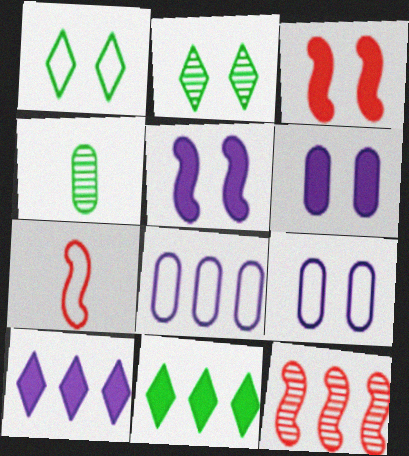[[1, 7, 8], 
[2, 3, 9], 
[3, 7, 12], 
[8, 11, 12]]